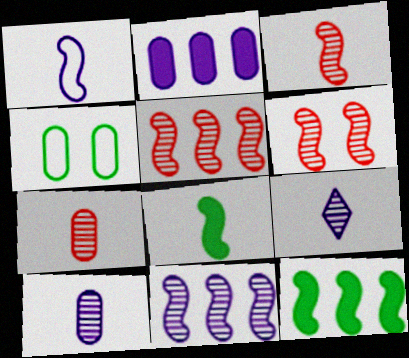[[1, 3, 8], 
[1, 6, 12], 
[2, 4, 7], 
[3, 5, 6]]